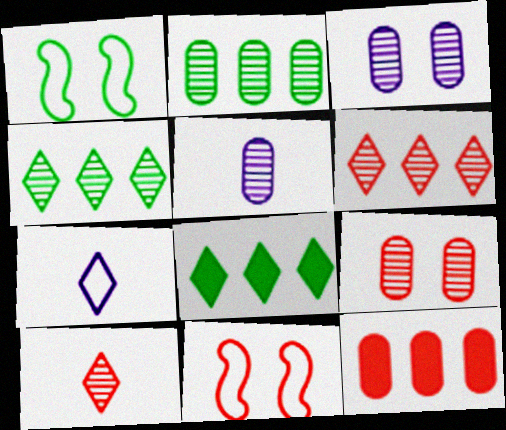[[2, 5, 9], 
[5, 8, 11], 
[10, 11, 12]]